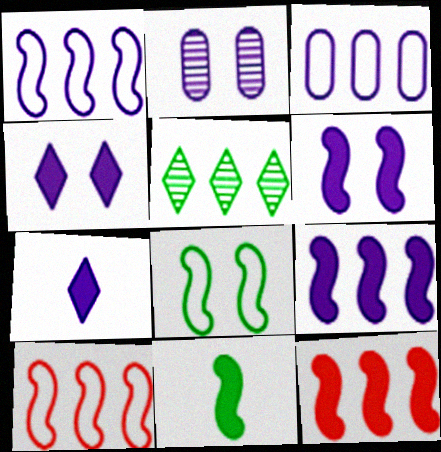[[1, 2, 7], 
[3, 5, 12], 
[6, 11, 12]]